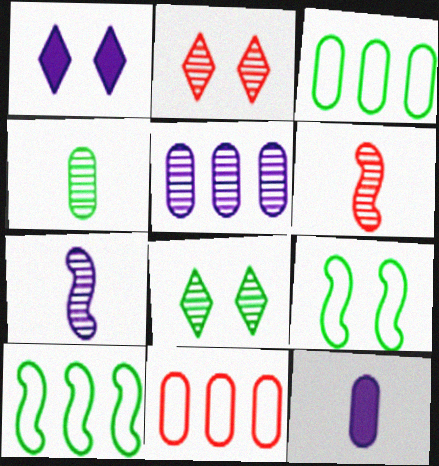[[1, 3, 6], 
[2, 10, 12], 
[5, 6, 8]]